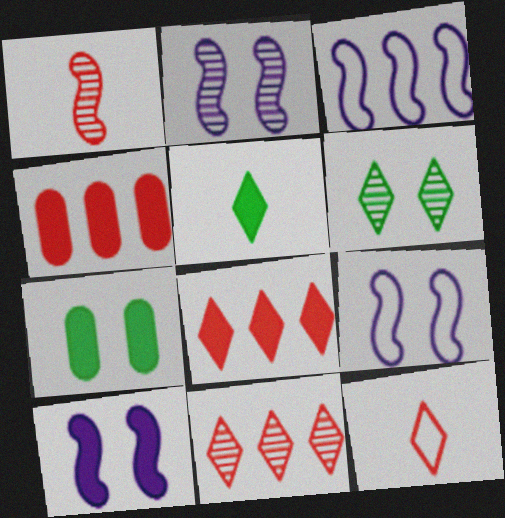[[2, 9, 10], 
[4, 5, 10]]